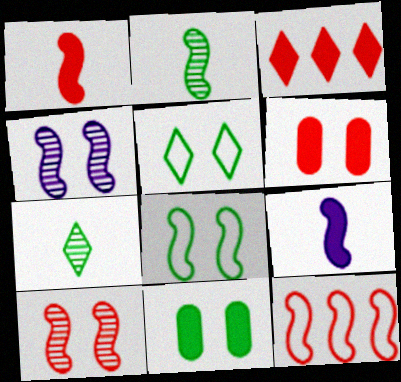[[1, 3, 6], 
[1, 10, 12], 
[3, 9, 11], 
[4, 5, 6]]